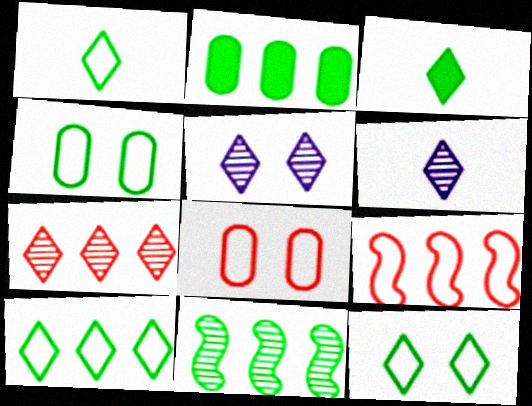[[1, 10, 12], 
[2, 10, 11], 
[3, 4, 11]]